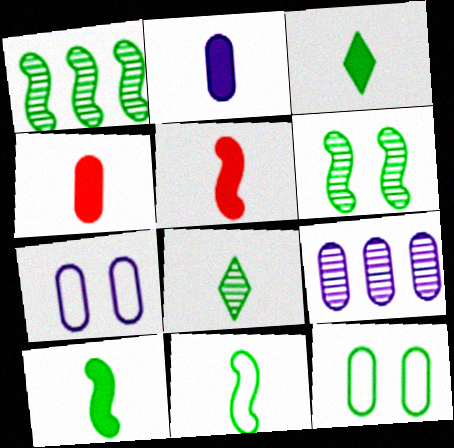[[1, 3, 12], 
[2, 3, 5], 
[2, 7, 9], 
[4, 9, 12]]